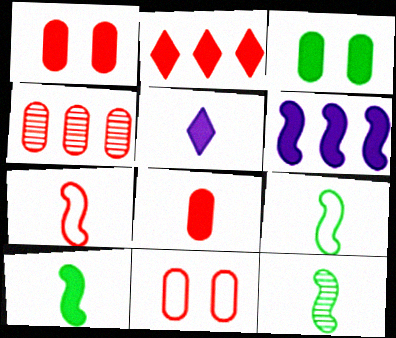[[4, 8, 11], 
[5, 8, 10], 
[9, 10, 12]]